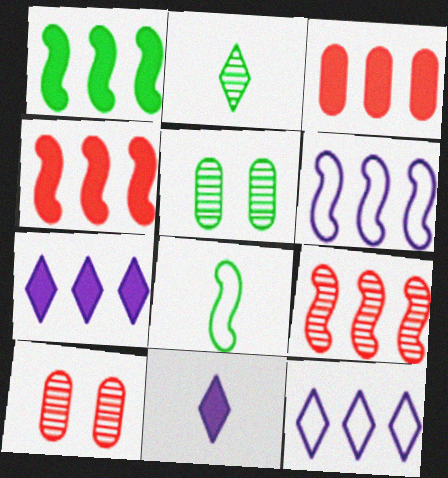[[1, 3, 7], 
[1, 6, 9], 
[7, 8, 10]]